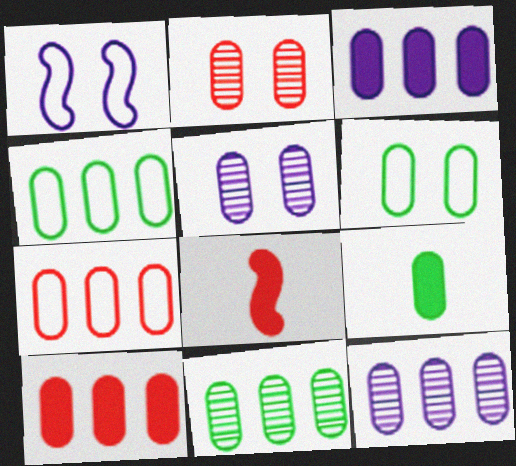[[3, 7, 11], 
[4, 10, 12], 
[5, 7, 9], 
[6, 9, 11]]